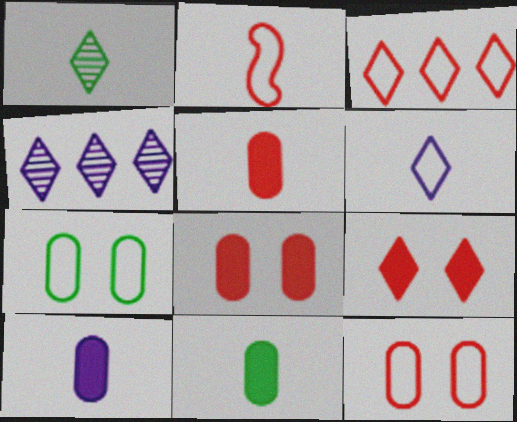[[1, 2, 10], 
[2, 3, 12], 
[5, 10, 11]]